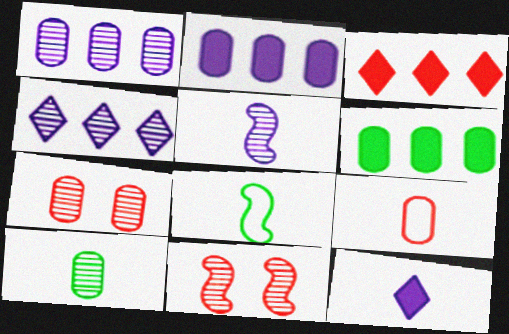[[1, 7, 10], 
[3, 9, 11], 
[4, 10, 11]]